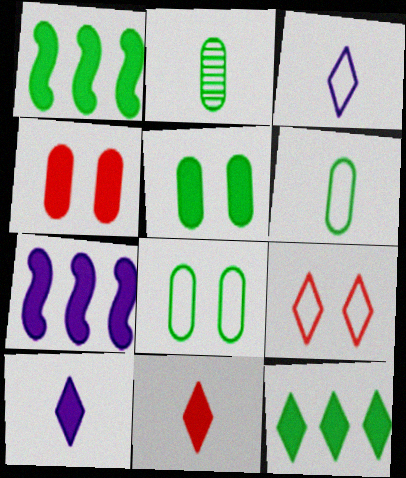[[1, 4, 10], 
[2, 7, 9], 
[5, 7, 11]]